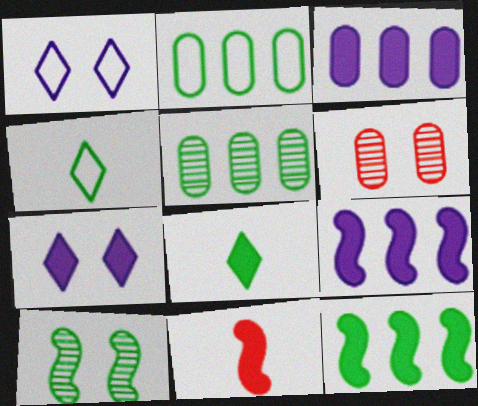[[1, 5, 11], 
[2, 8, 10], 
[4, 6, 9]]